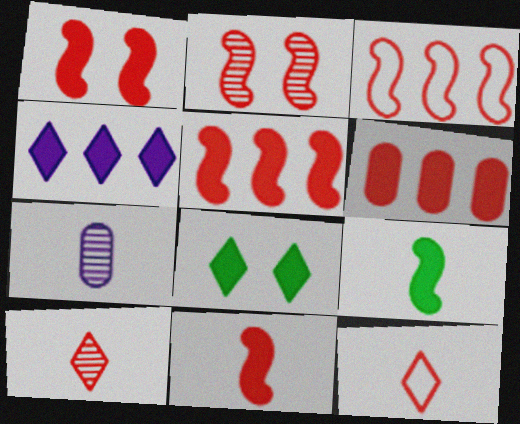[[1, 5, 11], 
[2, 3, 11], 
[2, 6, 12], 
[3, 7, 8], 
[7, 9, 12]]